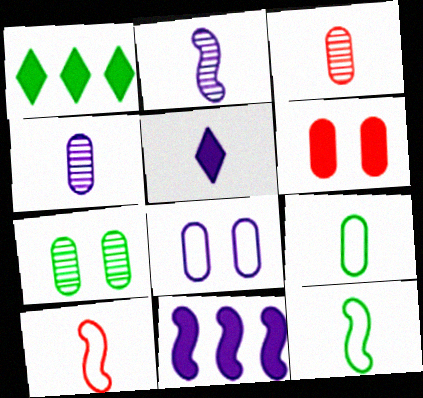[[1, 7, 12], 
[3, 5, 12], 
[6, 7, 8]]